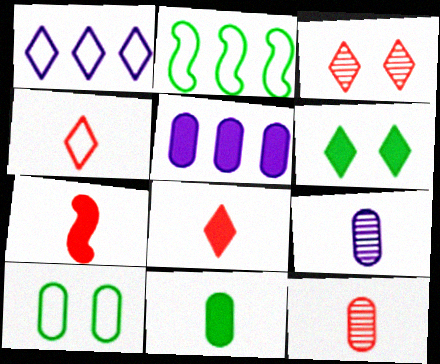[[4, 7, 12], 
[5, 6, 7], 
[5, 10, 12]]